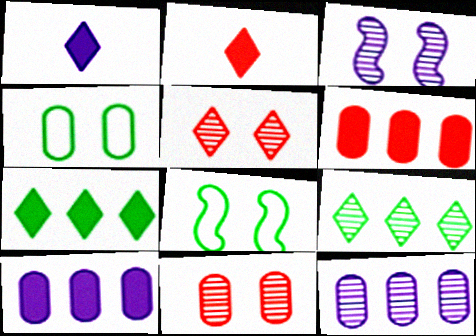[[2, 8, 12]]